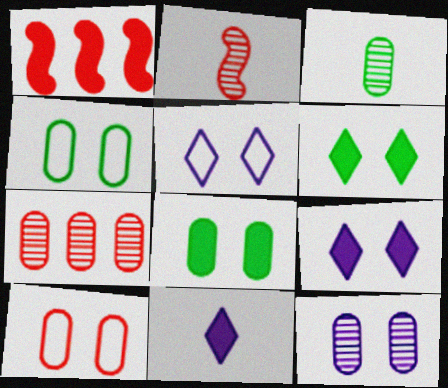[[1, 3, 5], 
[1, 8, 11], 
[3, 7, 12], 
[8, 10, 12]]